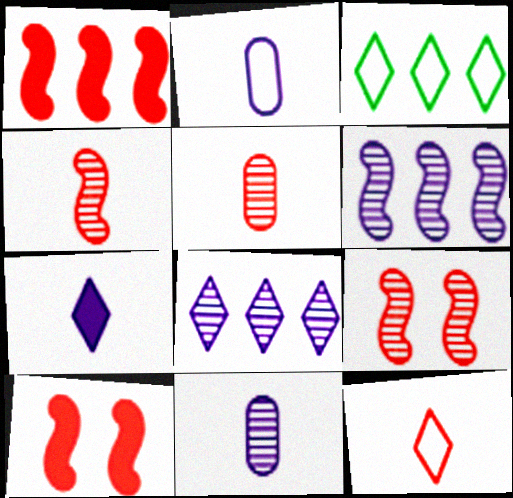[[3, 10, 11]]